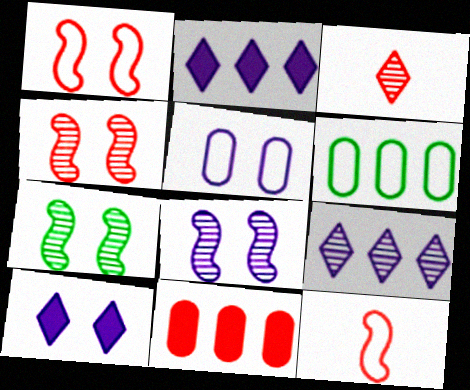[[1, 3, 11], 
[4, 7, 8], 
[5, 8, 10]]